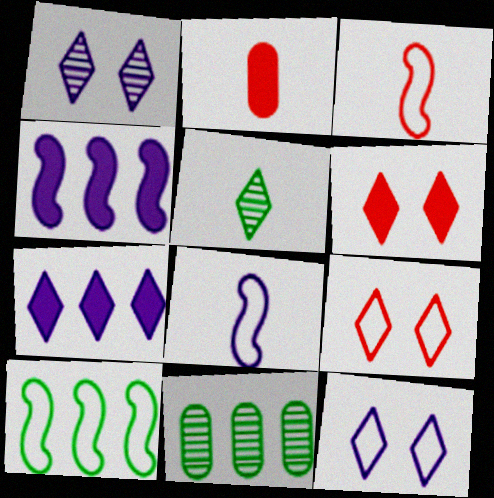[[1, 2, 10], 
[2, 5, 8], 
[5, 7, 9], 
[6, 8, 11]]